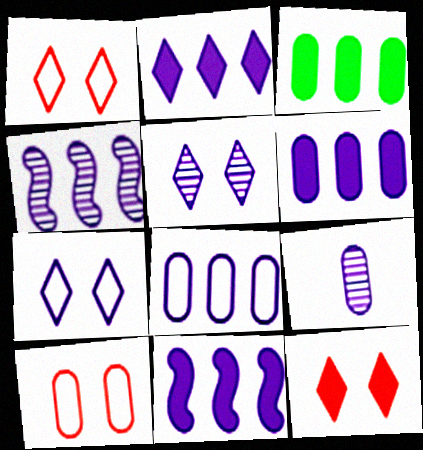[[2, 4, 8], 
[2, 6, 11], 
[3, 9, 10], 
[4, 5, 9], 
[7, 9, 11]]